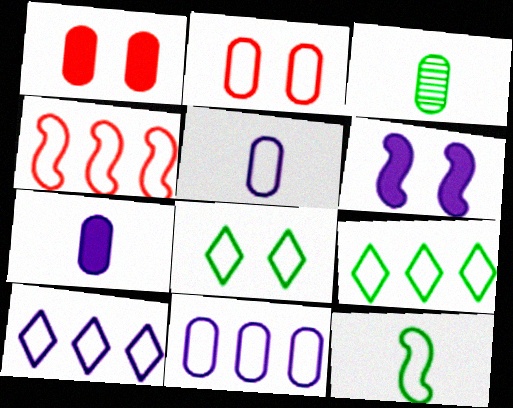[[1, 3, 11], 
[2, 10, 12], 
[4, 5, 8], 
[4, 9, 11]]